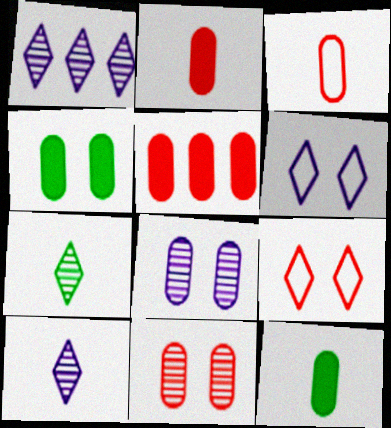[[3, 5, 11]]